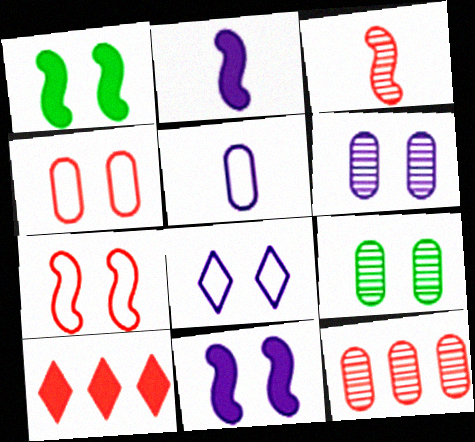[[3, 4, 10], 
[6, 8, 11]]